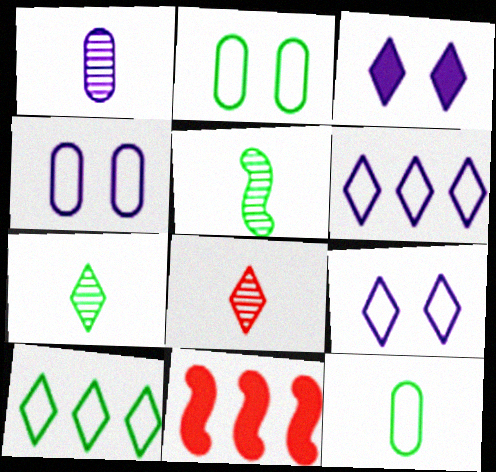[[1, 5, 8], 
[3, 8, 10], 
[4, 7, 11]]